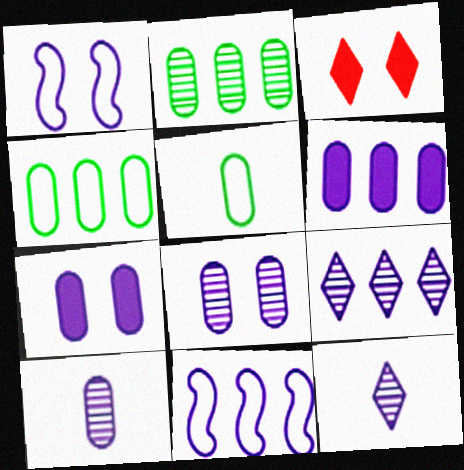[[1, 6, 12], 
[6, 9, 11], 
[7, 11, 12]]